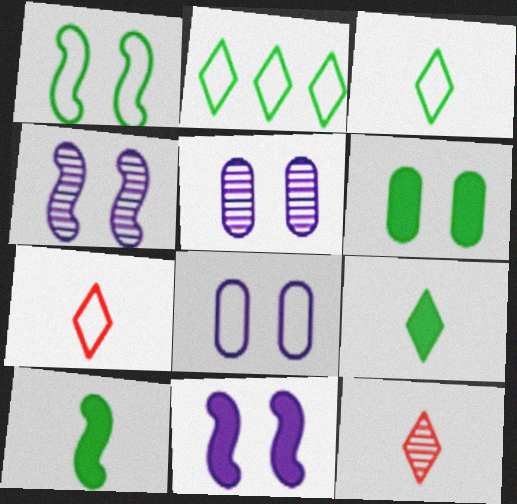[]